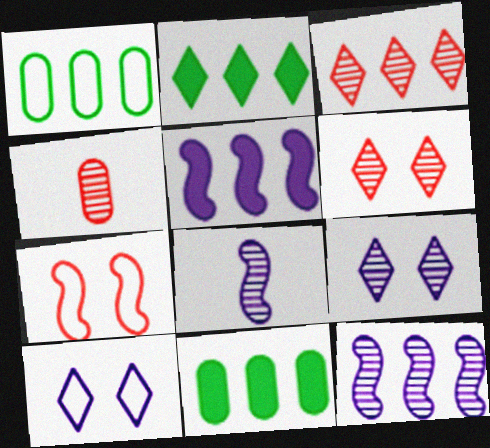[[1, 3, 5]]